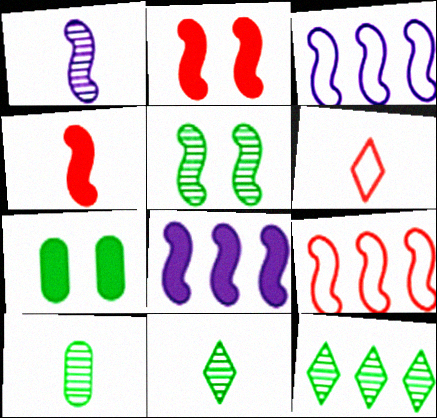[[3, 4, 5], 
[5, 10, 12]]